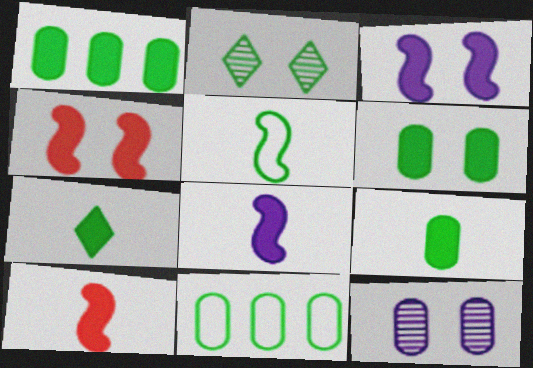[[1, 2, 5], 
[1, 6, 9]]